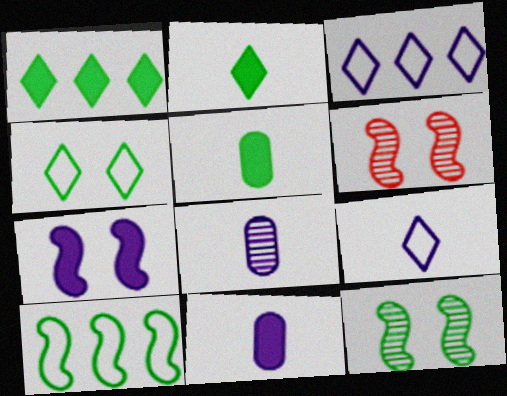[[3, 5, 6], 
[3, 7, 8]]